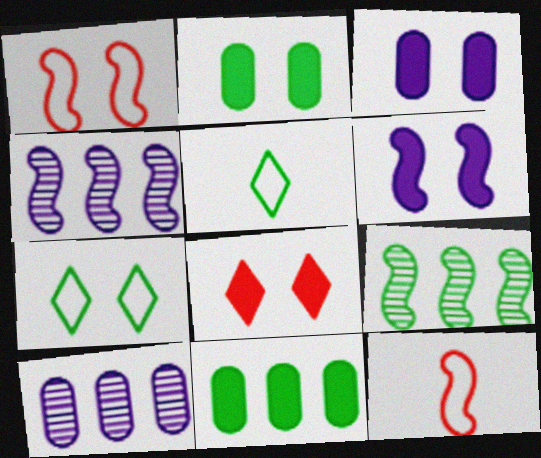[[2, 5, 9], 
[2, 6, 8], 
[6, 9, 12]]